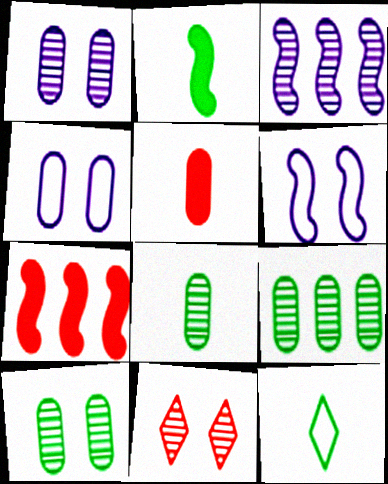[[1, 7, 12], 
[2, 8, 12], 
[3, 8, 11], 
[4, 5, 9], 
[8, 9, 10]]